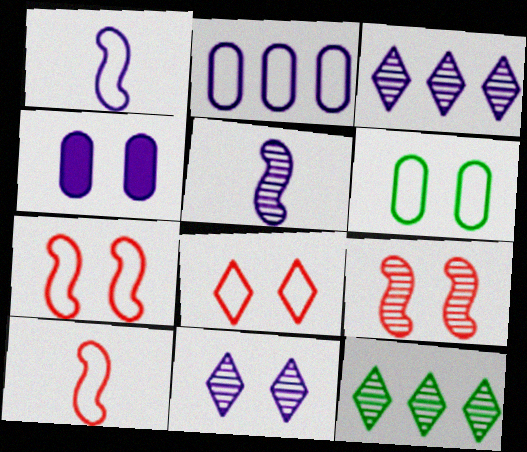[[1, 3, 4], 
[4, 10, 12]]